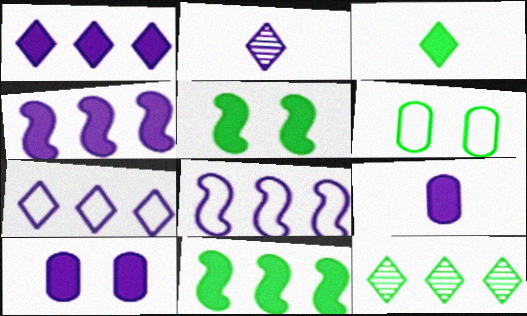[[2, 8, 10]]